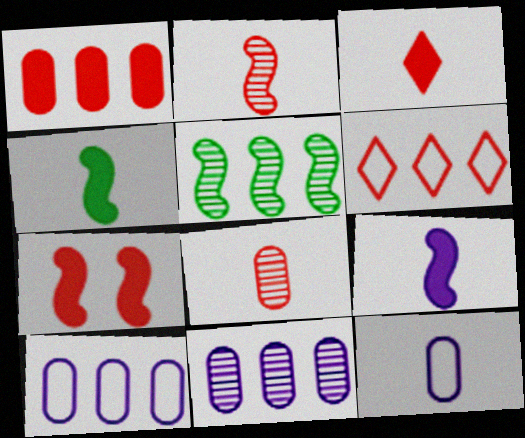[[1, 3, 7], 
[6, 7, 8]]